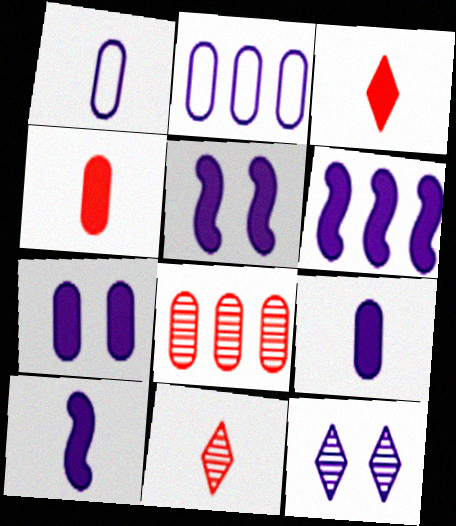[[1, 6, 12], 
[2, 10, 12], 
[5, 6, 10]]